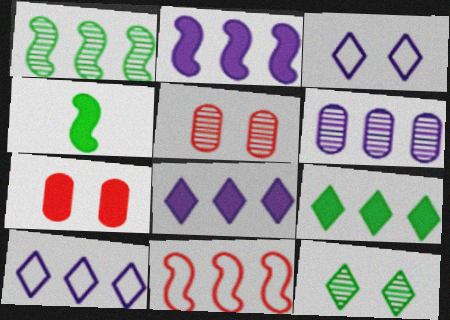[[1, 2, 11], 
[2, 6, 10], 
[4, 5, 10], 
[4, 7, 8], 
[6, 9, 11]]